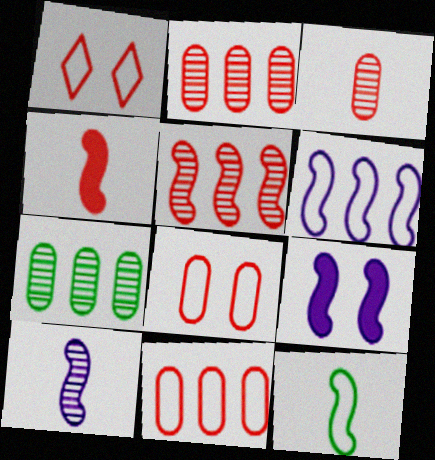[[1, 2, 4], 
[4, 10, 12], 
[5, 9, 12], 
[6, 9, 10]]